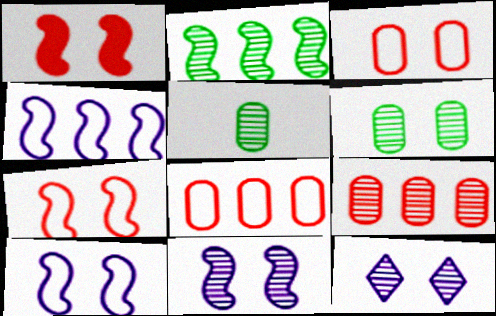[]